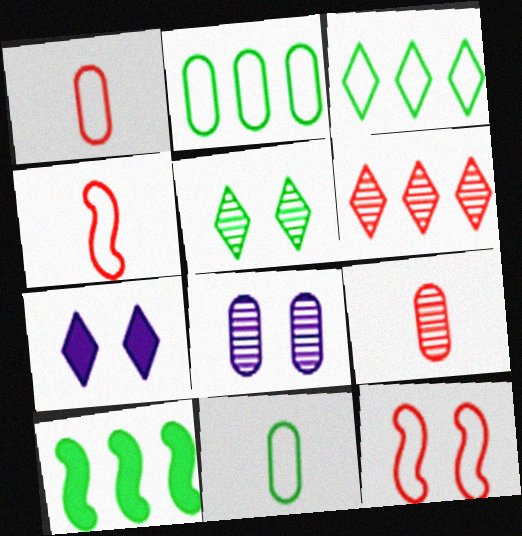[[5, 10, 11]]